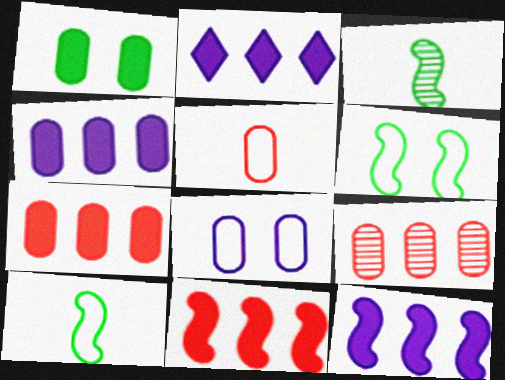[[2, 4, 12]]